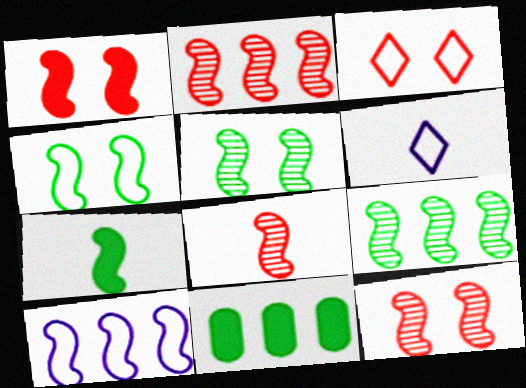[[2, 8, 12], 
[4, 7, 9], 
[6, 11, 12], 
[7, 10, 12]]